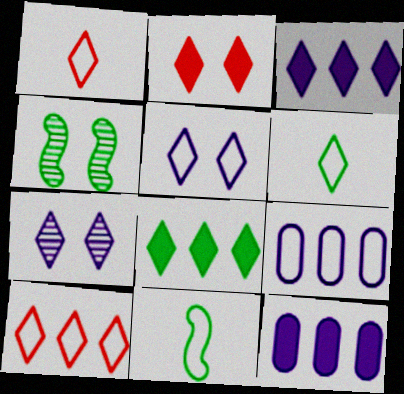[[1, 4, 12], 
[1, 7, 8], 
[5, 6, 10]]